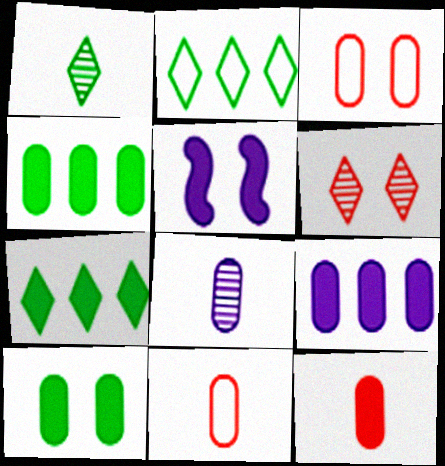[[3, 4, 8], 
[5, 7, 12], 
[9, 10, 12]]